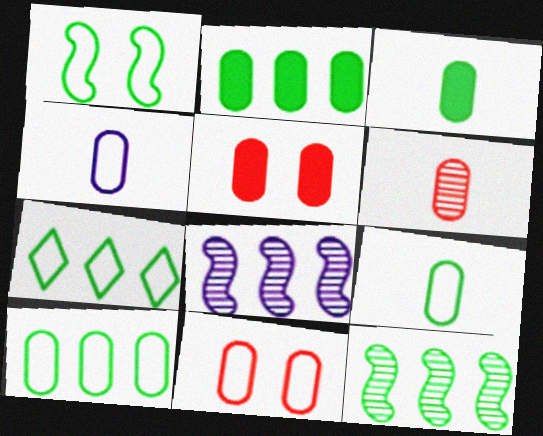[[1, 7, 9], 
[2, 7, 12], 
[3, 4, 6], 
[4, 10, 11]]